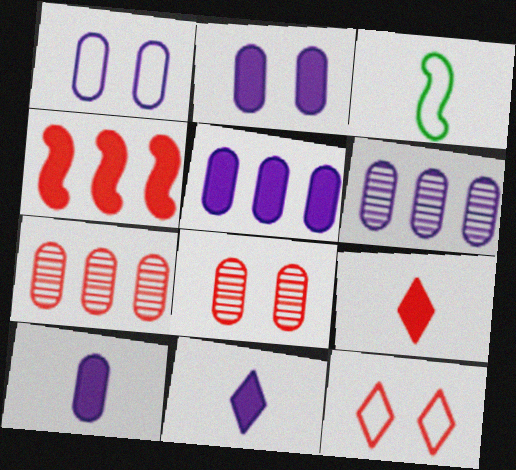[[1, 6, 10], 
[2, 5, 10]]